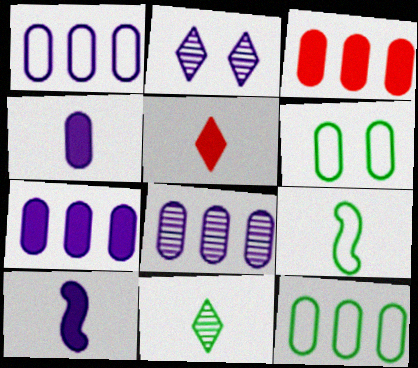[[1, 2, 10], 
[1, 7, 8], 
[2, 3, 9], 
[3, 8, 12]]